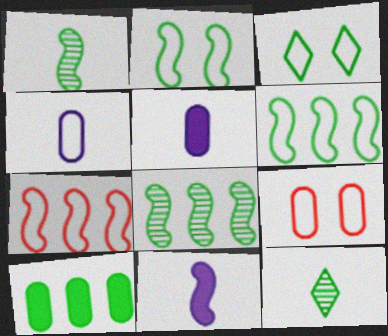[[1, 3, 10], 
[2, 10, 12], 
[3, 4, 7]]